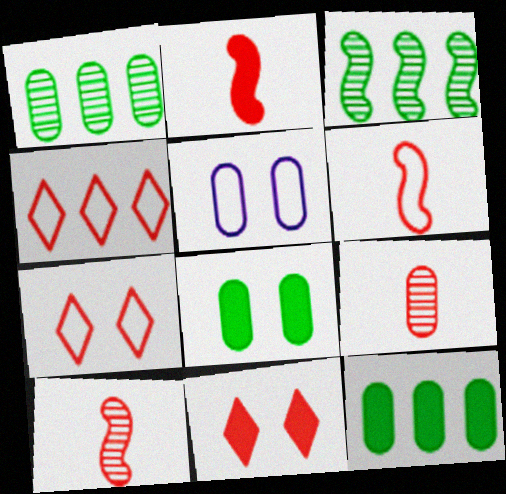[[2, 6, 10], 
[5, 9, 12]]